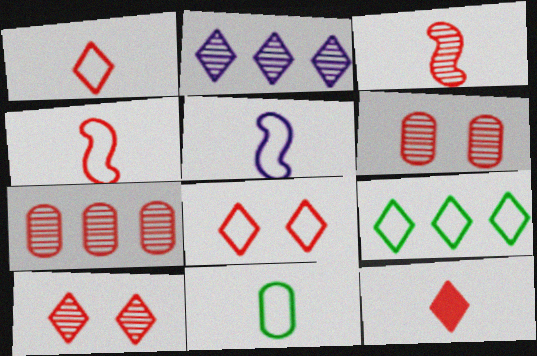[[1, 5, 11], 
[3, 7, 10]]